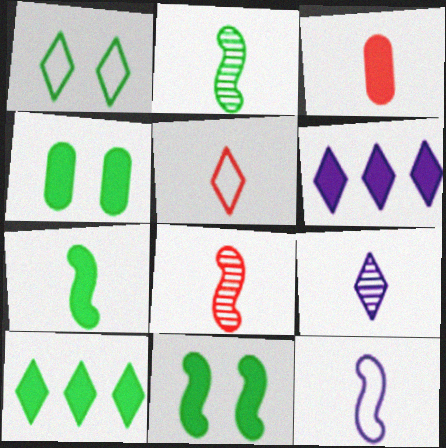[[3, 5, 8], 
[3, 6, 11], 
[4, 7, 10], 
[7, 8, 12]]